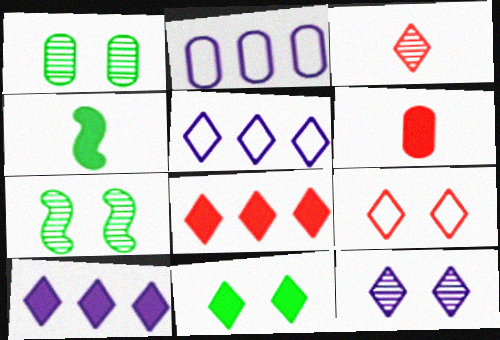[[1, 2, 6], 
[3, 5, 11], 
[3, 8, 9], 
[5, 6, 7], 
[9, 11, 12]]